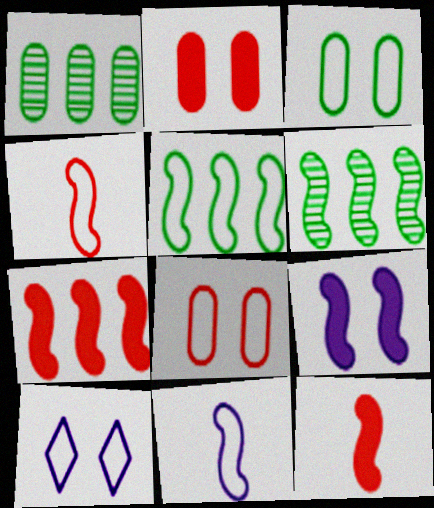[[1, 10, 12], 
[4, 6, 9]]